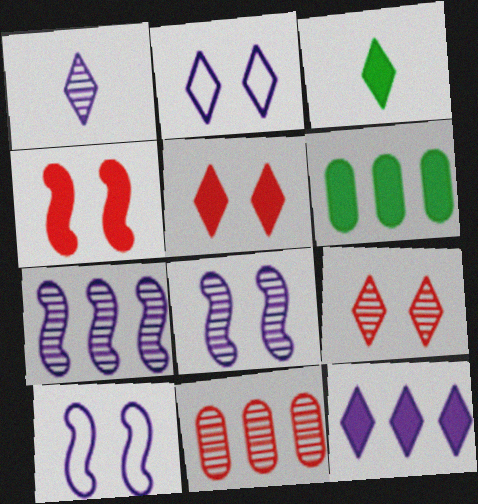[[1, 2, 12], 
[3, 5, 12], 
[3, 10, 11]]